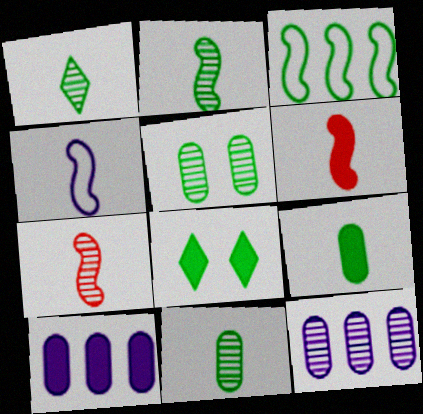[[1, 2, 11], 
[2, 4, 6], 
[3, 8, 11], 
[6, 8, 10]]